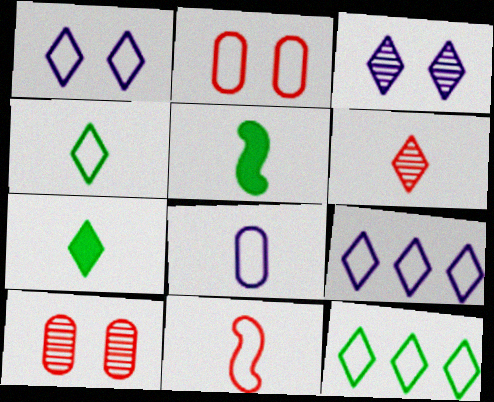[[4, 8, 11], 
[5, 6, 8], 
[5, 9, 10]]